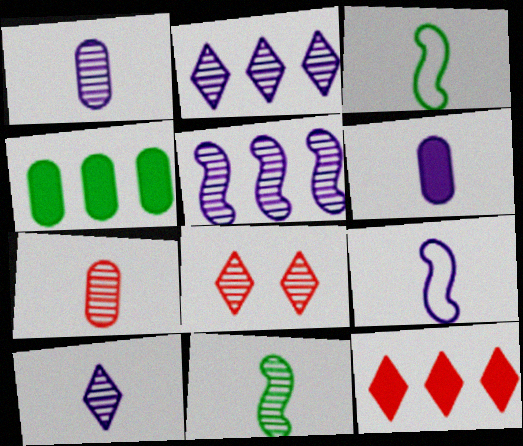[[4, 8, 9], 
[6, 9, 10], 
[7, 10, 11]]